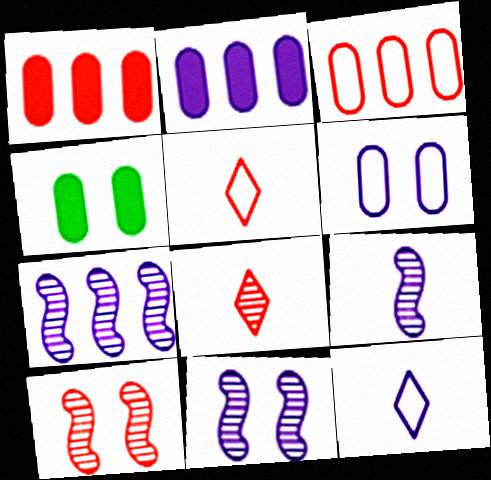[[1, 5, 10], 
[2, 11, 12], 
[4, 5, 7], 
[7, 9, 11]]